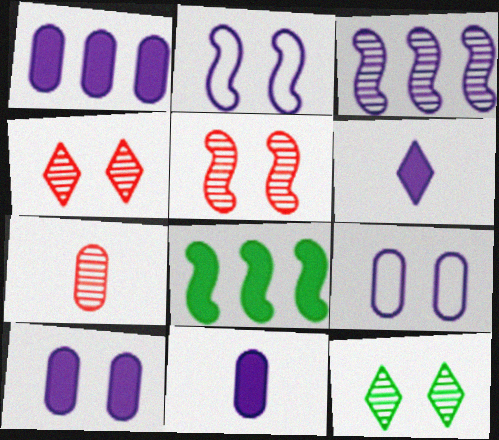[[1, 10, 11], 
[3, 6, 9], 
[3, 7, 12]]